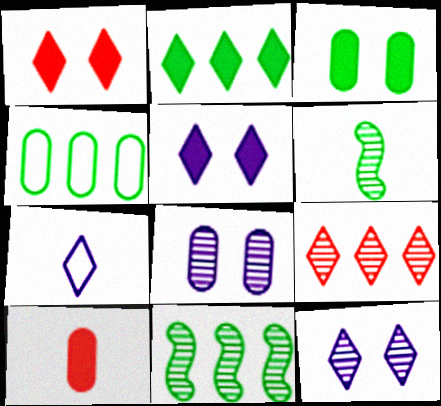[[2, 4, 11], 
[4, 8, 10], 
[6, 7, 10], 
[6, 8, 9]]